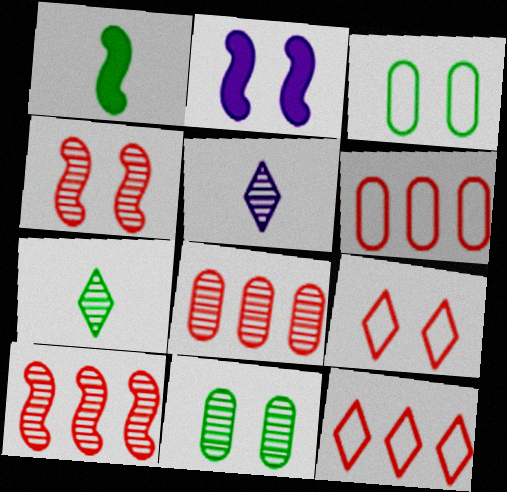[[2, 6, 7], 
[2, 9, 11], 
[5, 10, 11]]